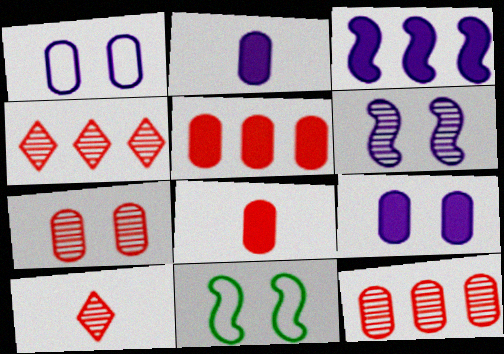[[2, 4, 11]]